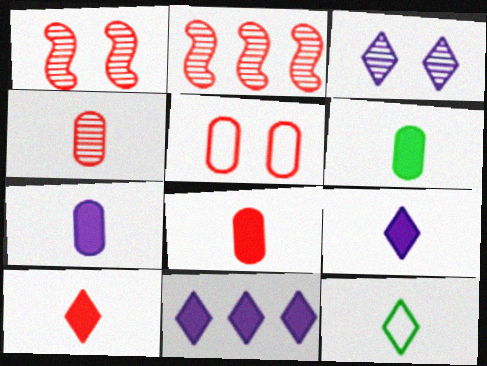[[2, 5, 10], 
[6, 7, 8]]